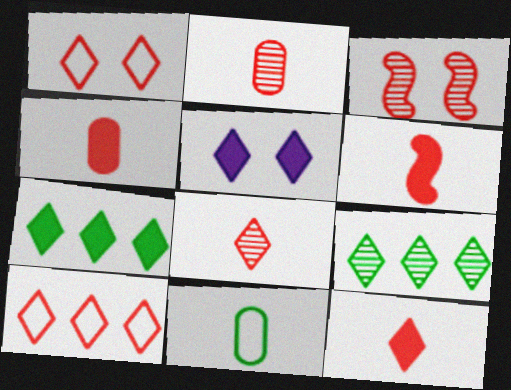[[3, 4, 10], 
[4, 6, 12], 
[5, 7, 12]]